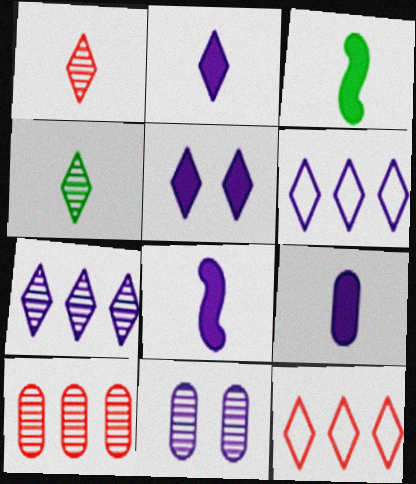[[2, 8, 9], 
[3, 11, 12], 
[4, 5, 12], 
[6, 8, 11]]